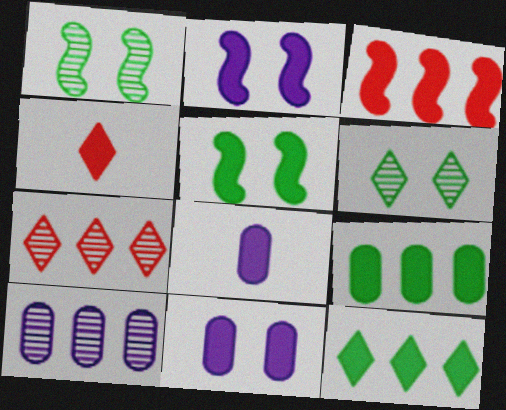[[2, 4, 9]]